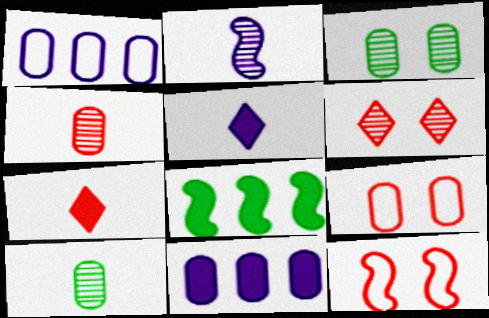[[2, 8, 12], 
[9, 10, 11]]